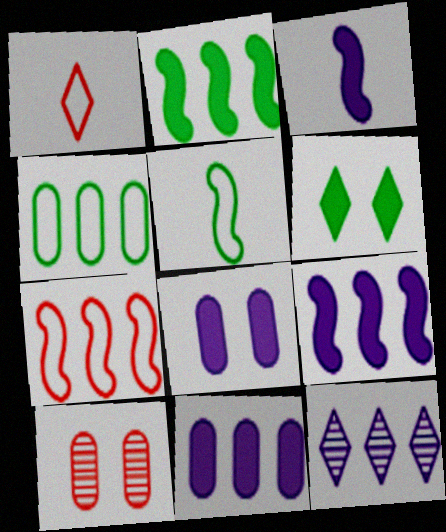[[1, 6, 12]]